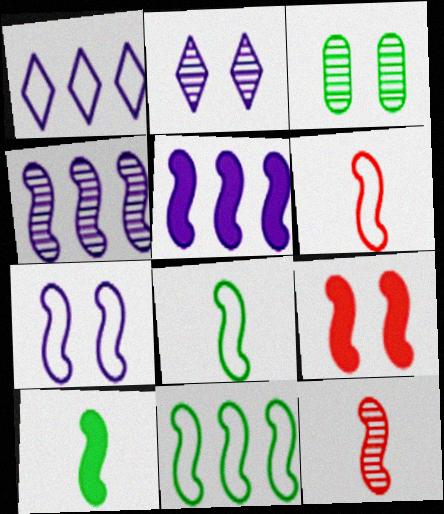[[4, 8, 9], 
[5, 9, 10], 
[6, 7, 11]]